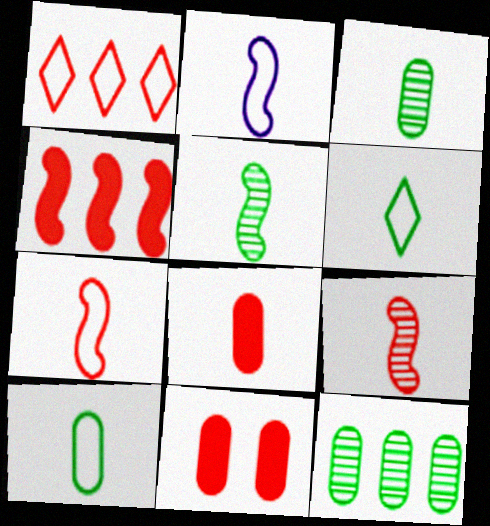[[1, 9, 11]]